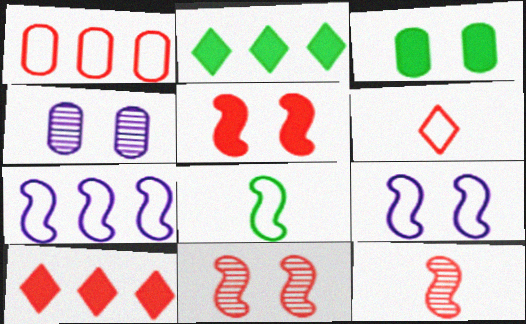[[4, 8, 10]]